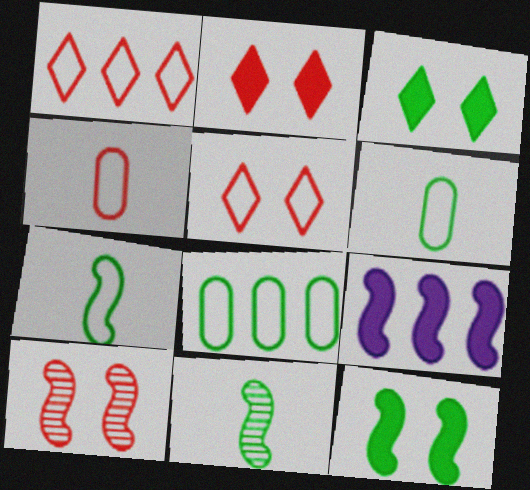[[3, 8, 11], 
[7, 9, 10]]